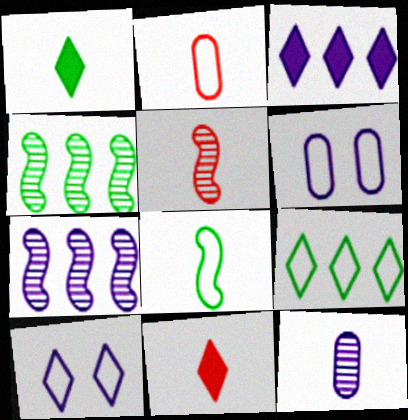[[2, 5, 11], 
[4, 6, 11], 
[8, 11, 12]]